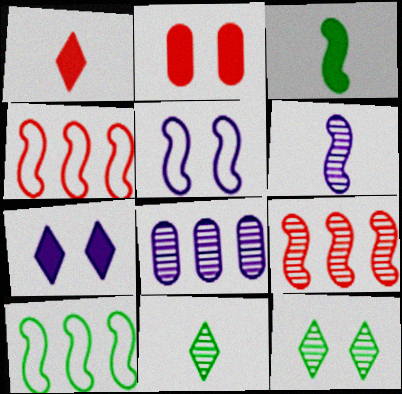[[2, 5, 12], 
[3, 5, 9]]